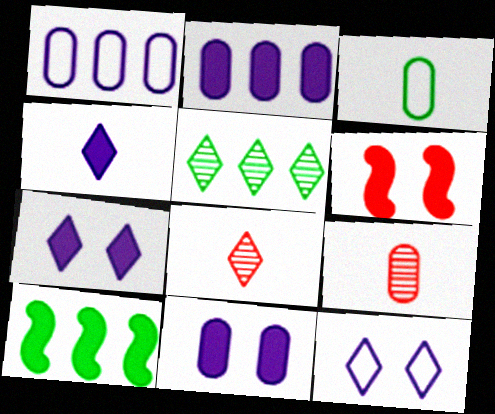[[9, 10, 12]]